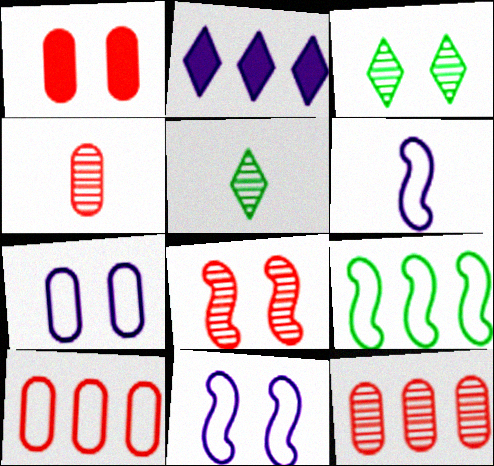[[1, 3, 11], 
[1, 4, 10], 
[2, 9, 12]]